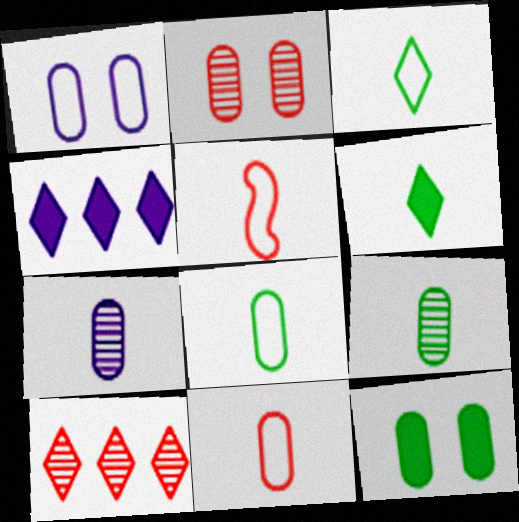[[1, 2, 12], 
[5, 6, 7]]